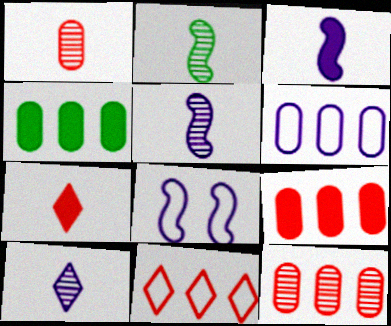[[1, 2, 10], 
[4, 6, 12]]